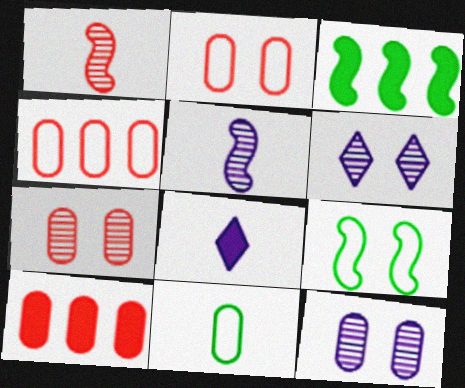[[1, 8, 11], 
[10, 11, 12]]